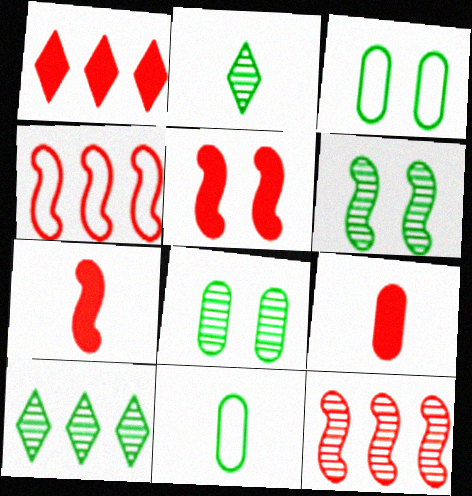[[1, 5, 9]]